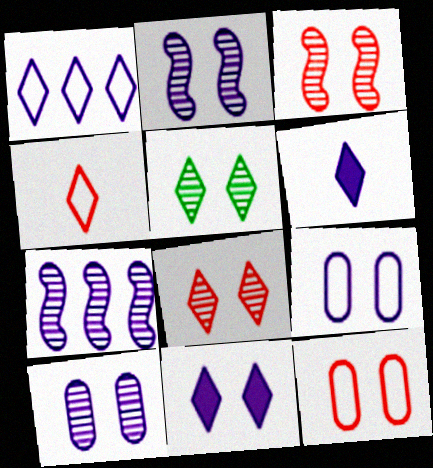[[2, 9, 11], 
[3, 5, 10], 
[6, 7, 9]]